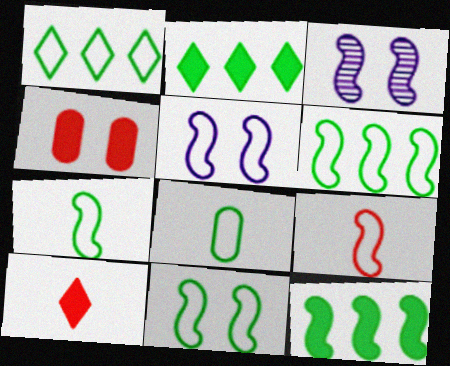[[1, 8, 11], 
[3, 9, 12], 
[5, 6, 9], 
[6, 7, 11]]